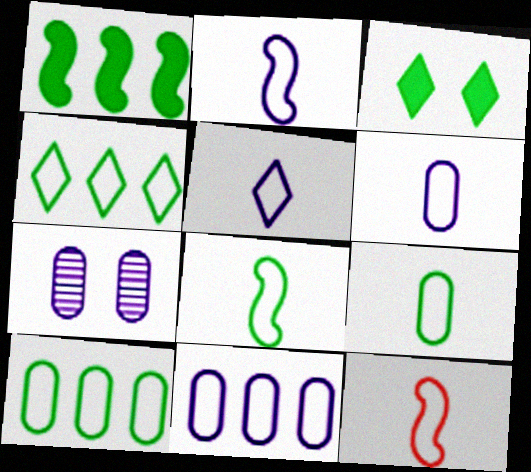[[2, 5, 6], 
[2, 8, 12], 
[5, 9, 12]]